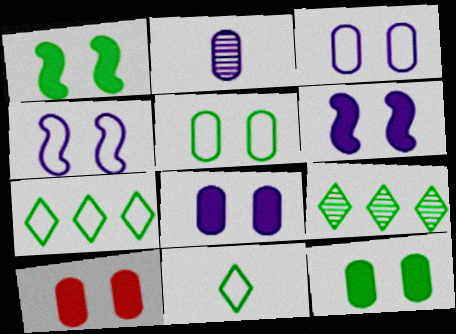[[8, 10, 12]]